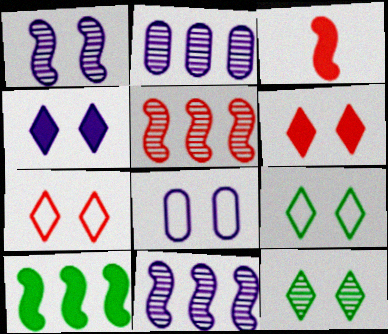[[1, 4, 8], 
[2, 3, 9], 
[4, 7, 12]]